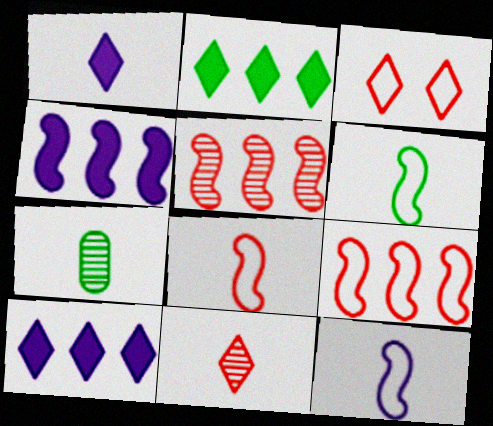[[1, 7, 8], 
[3, 4, 7], 
[6, 8, 12]]